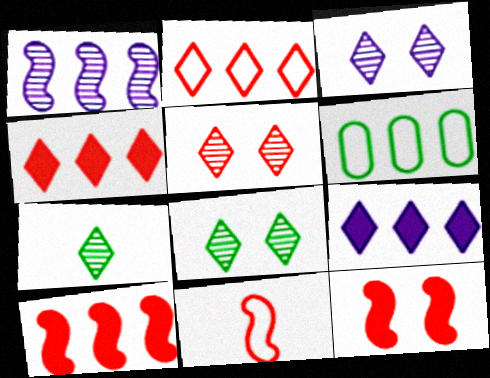[[1, 4, 6], 
[3, 5, 8]]